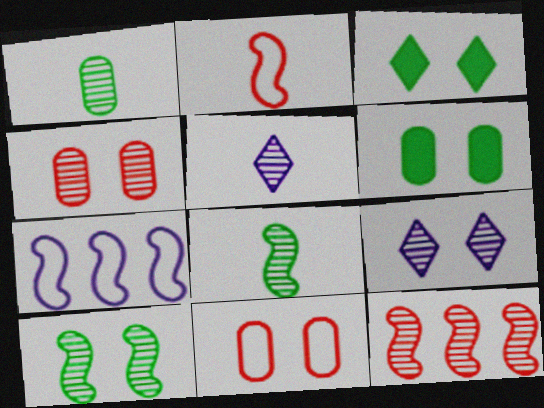[[1, 9, 12], 
[4, 9, 10]]